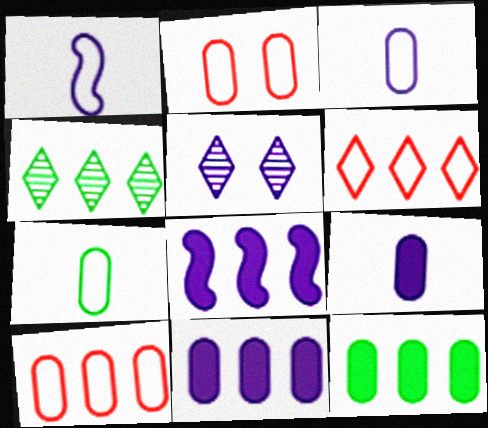[[1, 5, 11], 
[3, 5, 8], 
[4, 8, 10]]